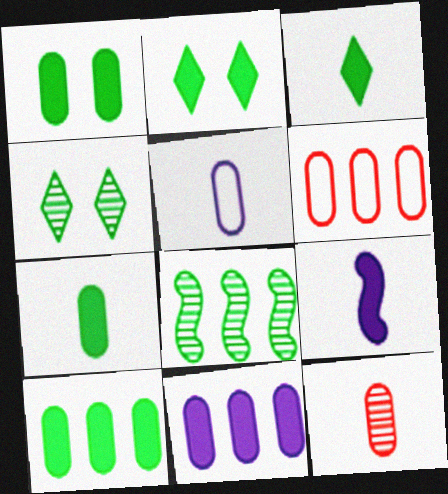[[1, 7, 10], 
[4, 6, 9], 
[5, 7, 12]]